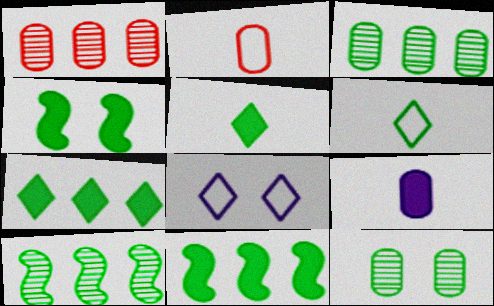[[3, 4, 6], 
[6, 11, 12]]